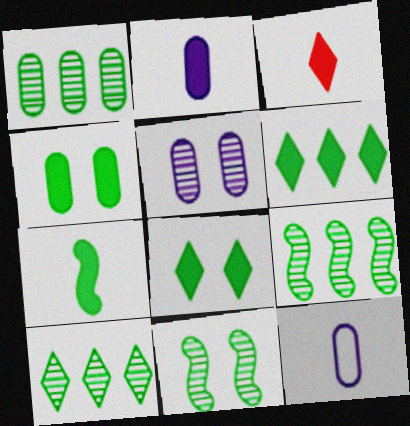[[1, 9, 10], 
[2, 3, 7], 
[4, 6, 7]]